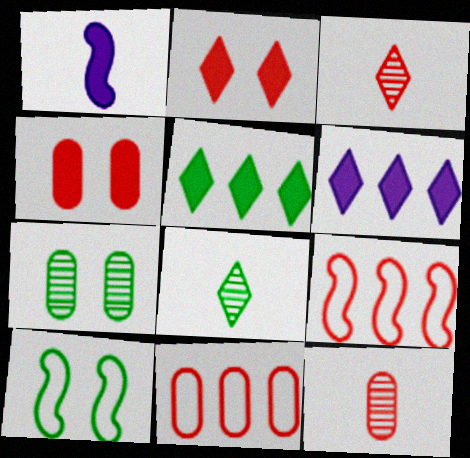[[1, 4, 5], 
[2, 9, 12], 
[3, 4, 9], 
[4, 11, 12], 
[6, 10, 12]]